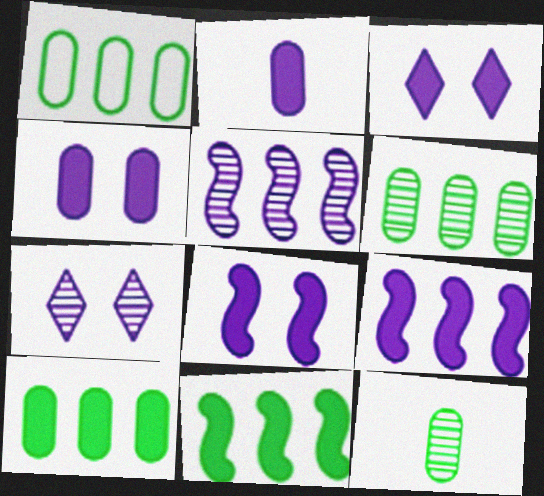[[1, 6, 10], 
[2, 3, 9], 
[3, 4, 8]]